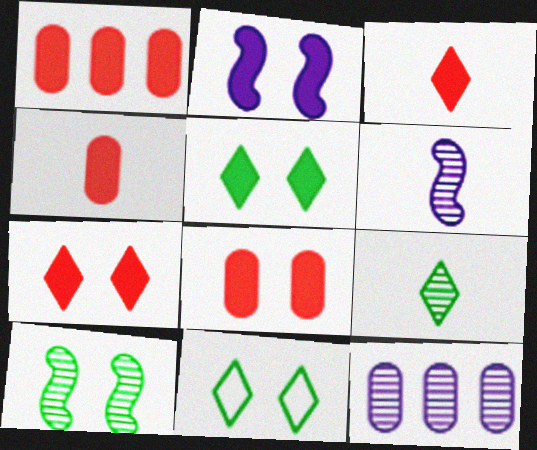[[1, 4, 8], 
[1, 6, 11], 
[2, 5, 8]]